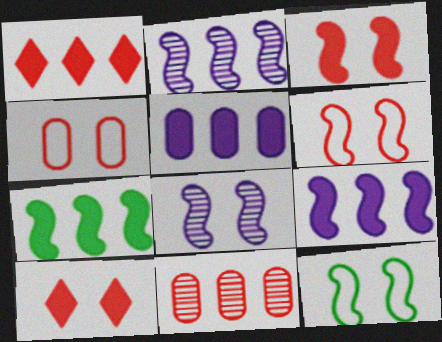[[1, 5, 7], 
[3, 8, 12]]